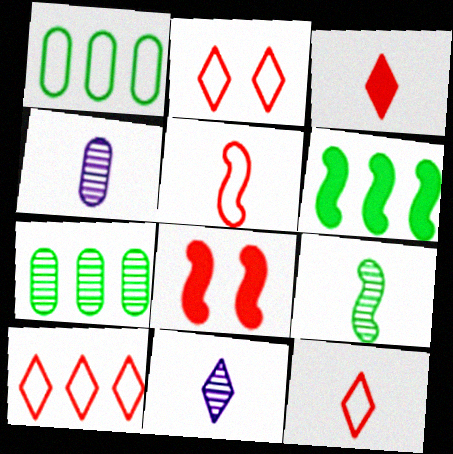[[1, 8, 11], 
[2, 4, 6], 
[2, 10, 12]]